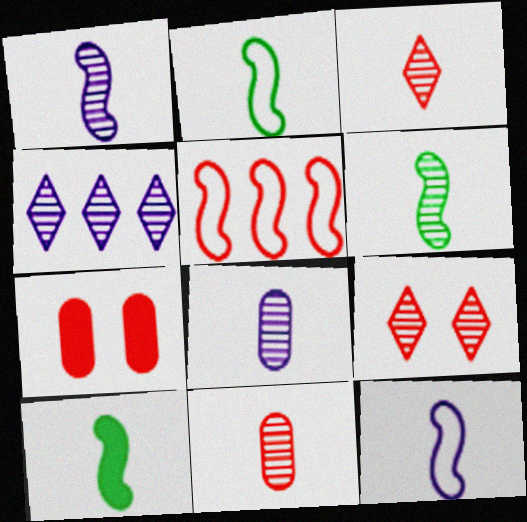[[2, 4, 7], 
[2, 6, 10], 
[3, 5, 7], 
[3, 6, 8]]